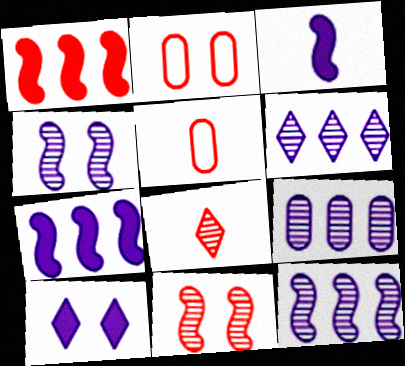[[1, 2, 8], 
[6, 9, 12]]